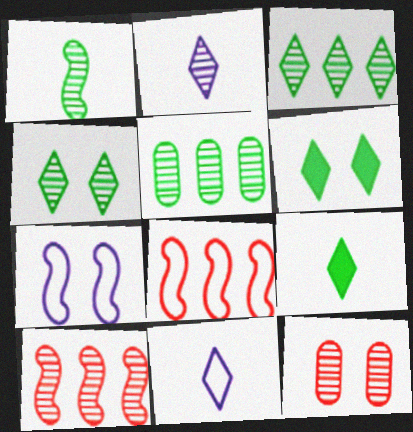[[1, 4, 5], 
[6, 7, 12]]